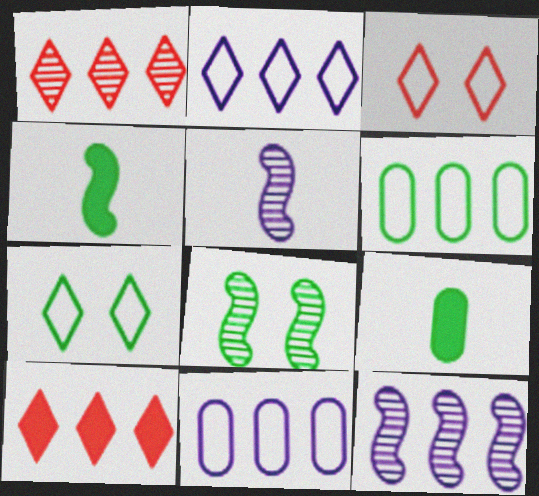[[3, 9, 12], 
[6, 10, 12]]